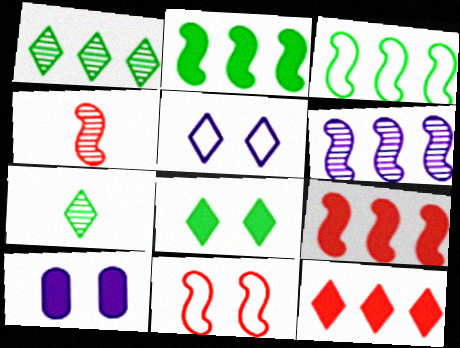[[3, 6, 9], 
[4, 9, 11], 
[5, 7, 12]]